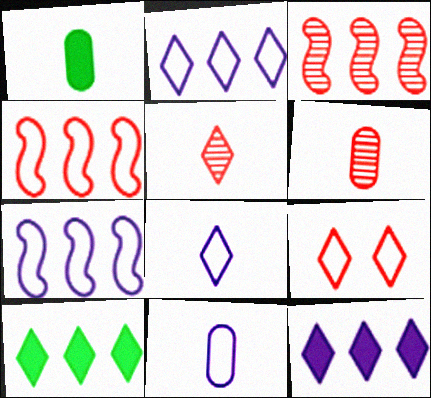[[1, 6, 11]]